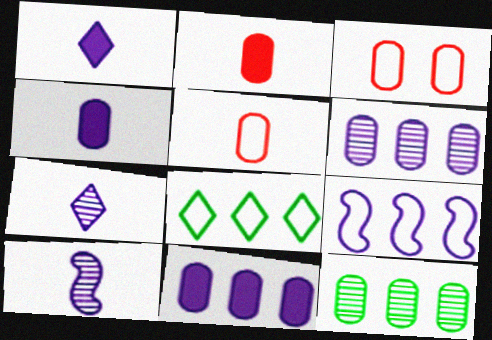[[3, 4, 12]]